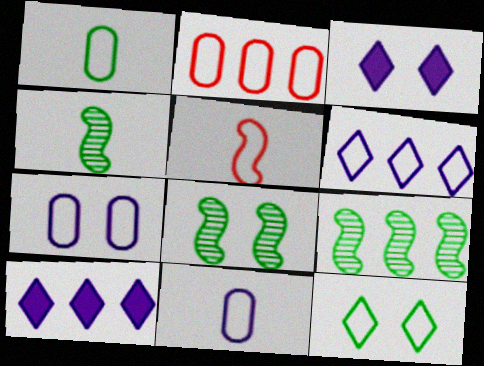[[1, 2, 7], 
[2, 3, 4], 
[2, 9, 10], 
[4, 8, 9]]